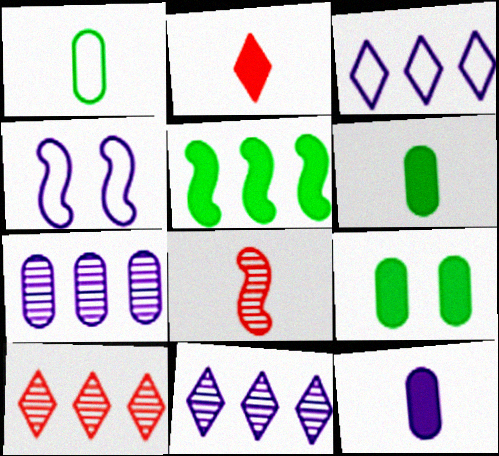[[3, 8, 9], 
[4, 5, 8], 
[4, 6, 10], 
[4, 11, 12]]